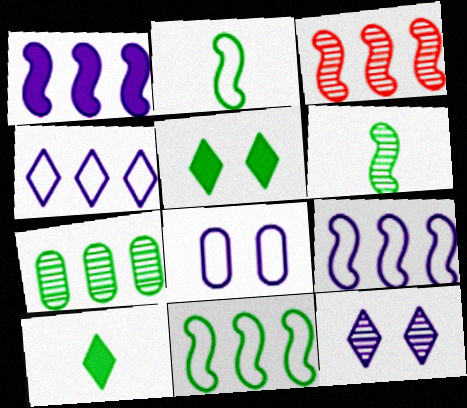[[1, 3, 11], 
[2, 5, 7], 
[3, 8, 10]]